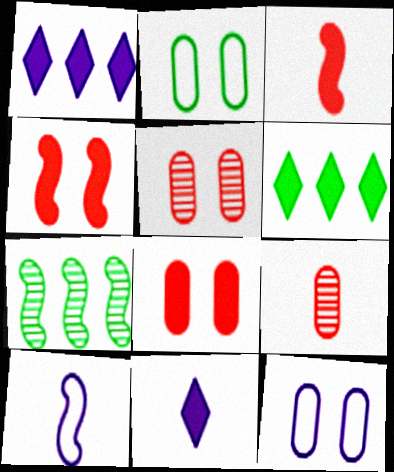[[4, 7, 10], 
[5, 6, 10]]